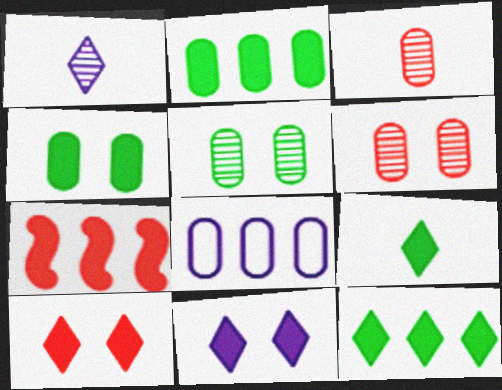[[3, 4, 8]]